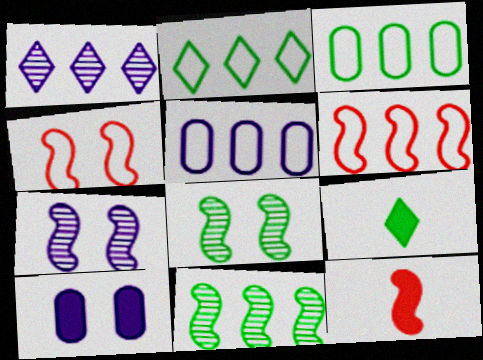[[2, 5, 6], 
[3, 8, 9]]